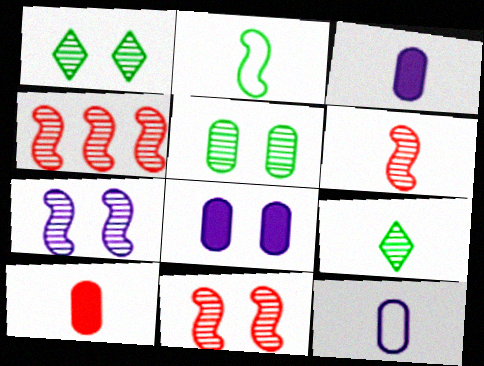[[4, 6, 11]]